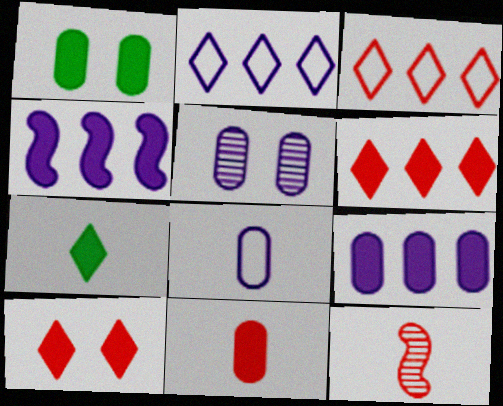[[1, 2, 12], 
[1, 9, 11], 
[5, 8, 9], 
[7, 8, 12]]